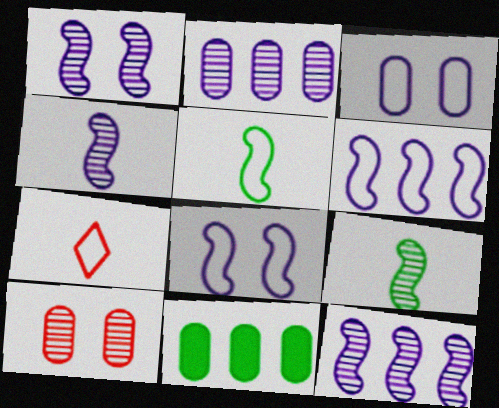[[1, 4, 12], 
[1, 7, 11]]